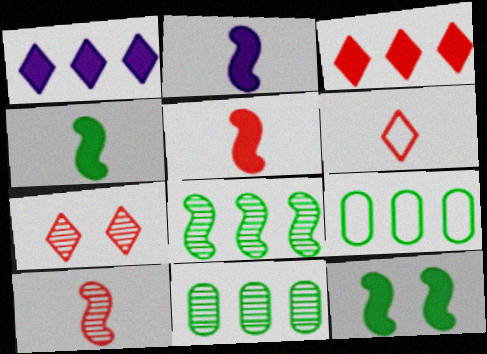[[2, 4, 5], 
[2, 7, 9], 
[3, 6, 7]]